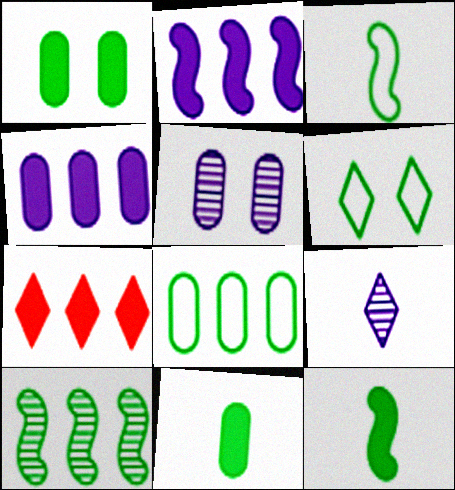[[3, 5, 7], 
[3, 6, 8], 
[6, 7, 9], 
[6, 10, 11]]